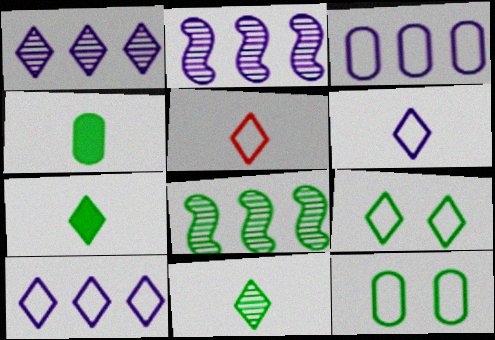[[4, 8, 9], 
[5, 9, 10], 
[7, 8, 12]]